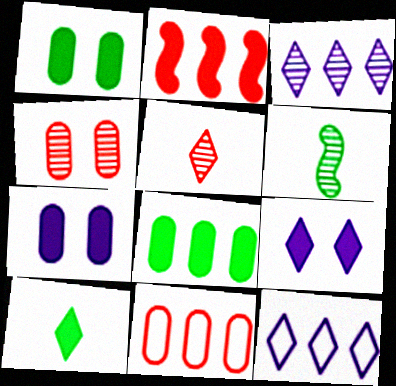[[2, 7, 10], 
[3, 4, 6], 
[6, 9, 11]]